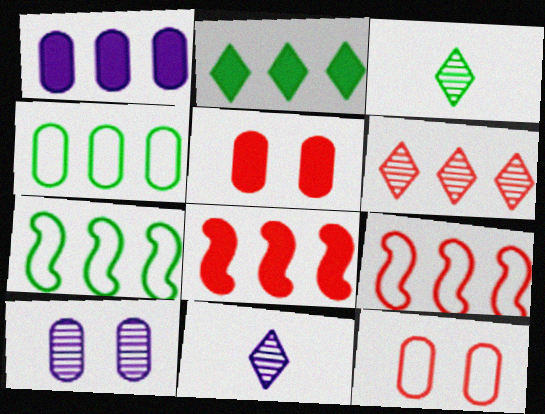[[1, 2, 8], 
[1, 6, 7], 
[5, 7, 11]]